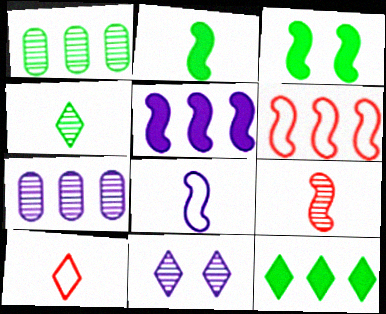[[1, 9, 11], 
[2, 8, 9], 
[3, 7, 10], 
[6, 7, 12], 
[10, 11, 12]]